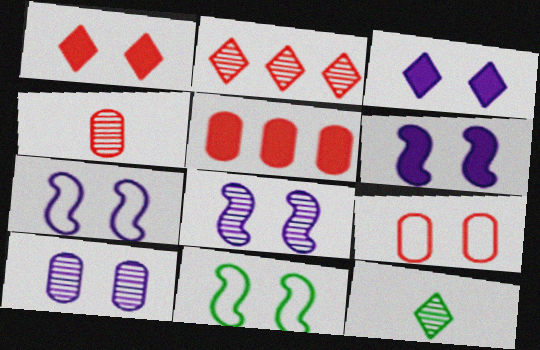[[1, 10, 11], 
[3, 7, 10], 
[4, 5, 9], 
[5, 7, 12], 
[6, 7, 8]]